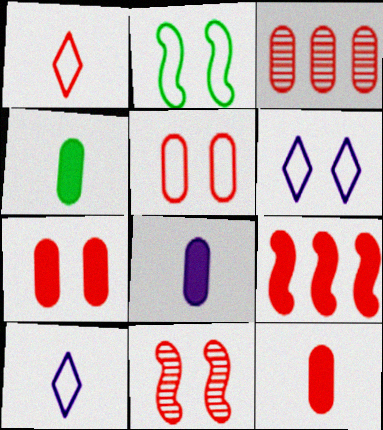[[2, 5, 6], 
[3, 5, 12], 
[4, 8, 12]]